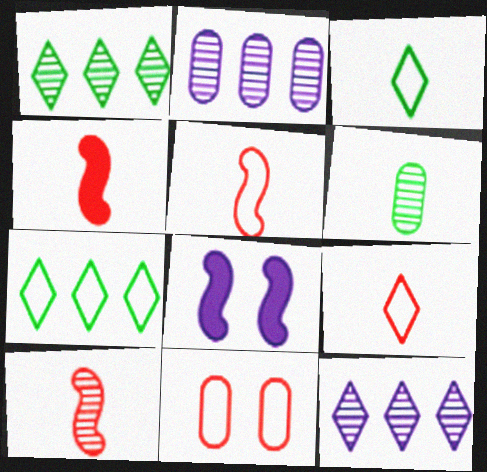[[4, 5, 10]]